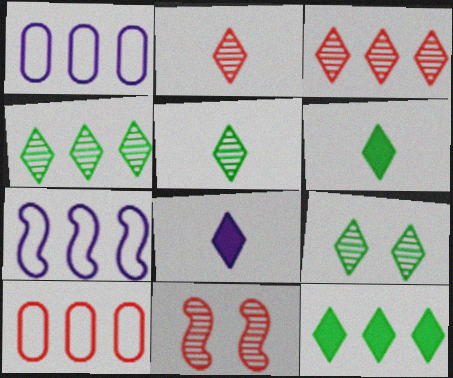[[1, 6, 11], 
[4, 5, 9]]